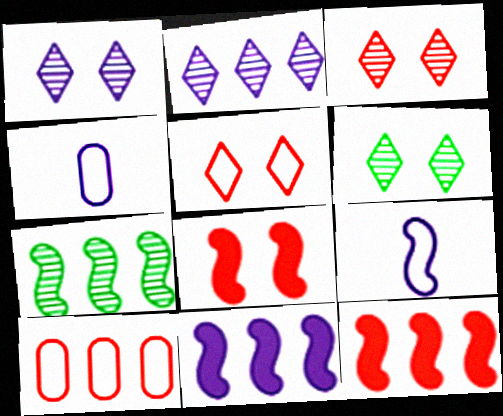[[1, 3, 6], 
[1, 4, 11], 
[4, 6, 12], 
[7, 8, 9]]